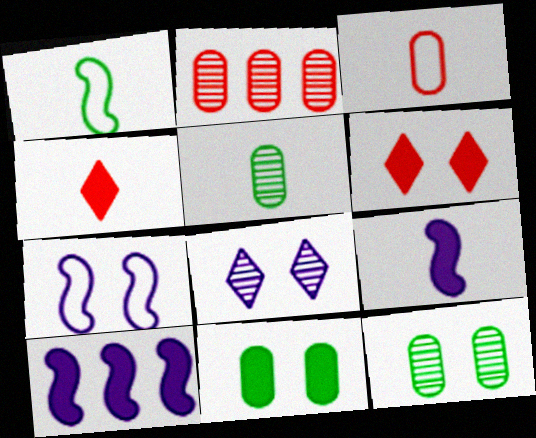[[4, 10, 11], 
[6, 7, 12]]